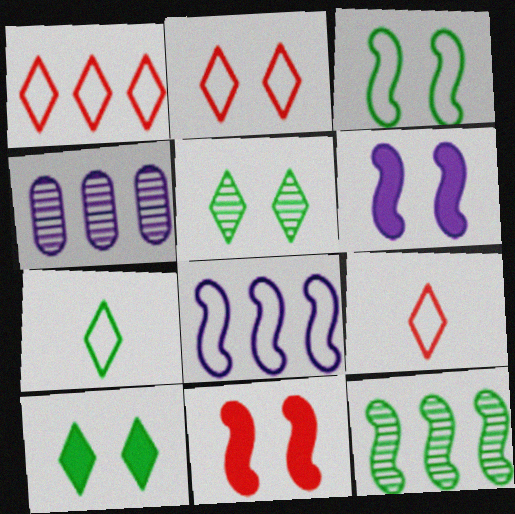[[1, 2, 9], 
[4, 7, 11]]